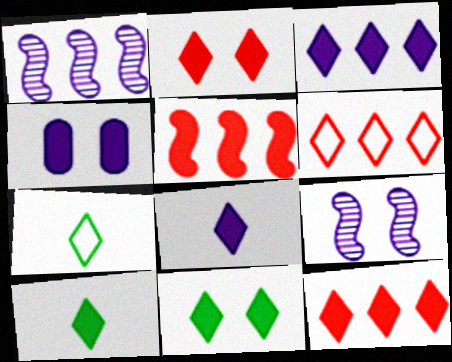[[2, 3, 10], 
[4, 5, 10], 
[8, 11, 12]]